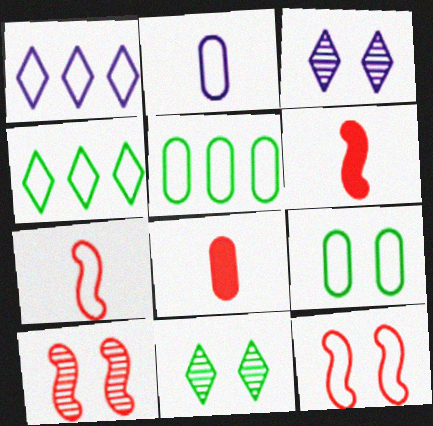[[1, 7, 9], 
[2, 4, 12], 
[3, 5, 6]]